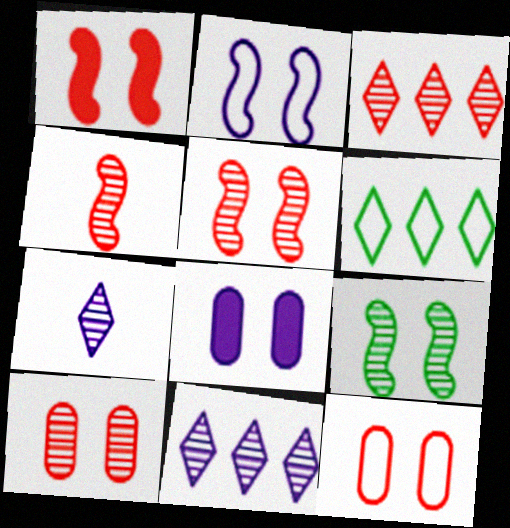[[1, 2, 9], 
[3, 4, 10], 
[4, 6, 8]]